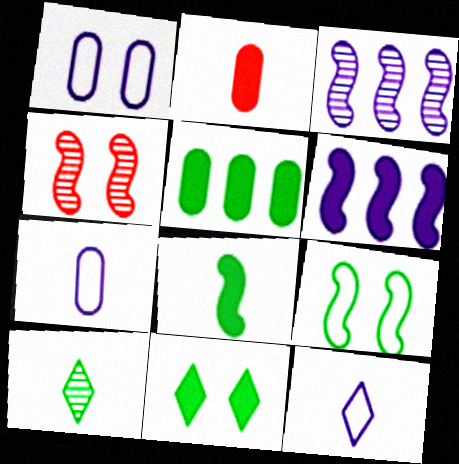[[1, 4, 11], 
[2, 6, 11], 
[4, 5, 12], 
[5, 8, 11], 
[5, 9, 10]]